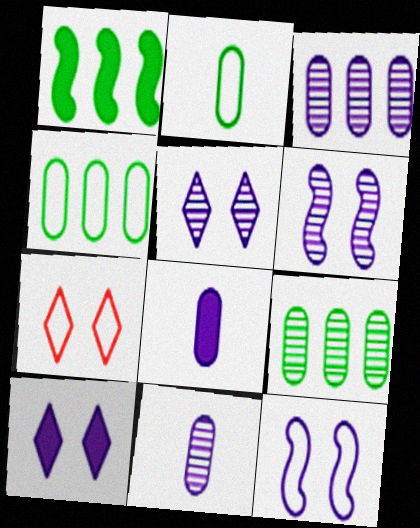[[1, 7, 11]]